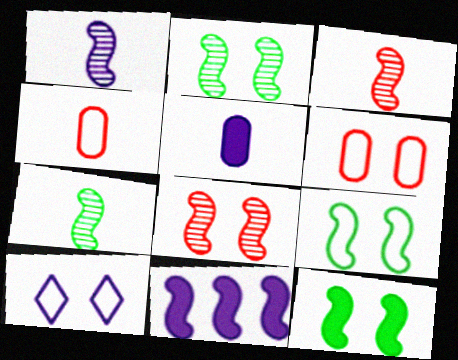[[1, 3, 7], 
[2, 9, 12], 
[3, 9, 11], 
[6, 9, 10]]